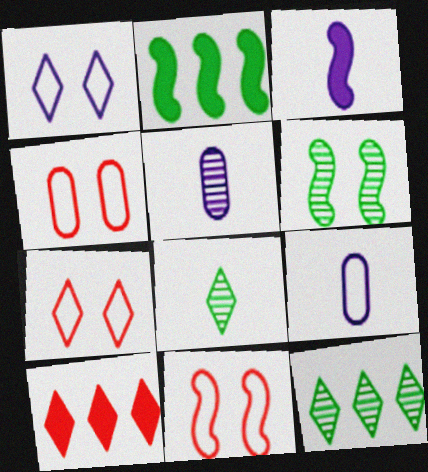[[1, 8, 10], 
[2, 5, 7], 
[3, 4, 12], 
[4, 7, 11], 
[6, 9, 10]]